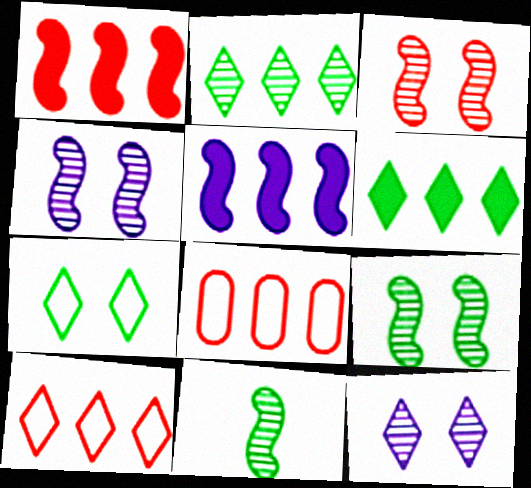[[2, 5, 8], 
[3, 4, 9]]